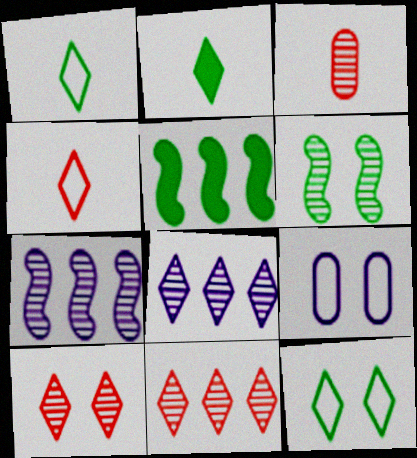[[3, 6, 8]]